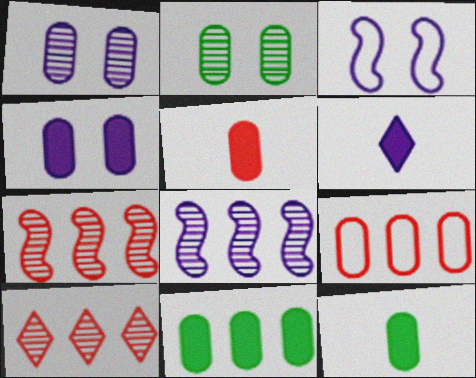[[1, 9, 12], 
[3, 10, 12], 
[4, 5, 11]]